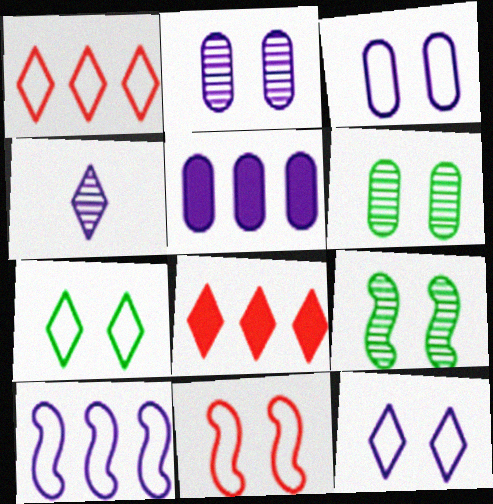[[3, 7, 11], 
[4, 7, 8]]